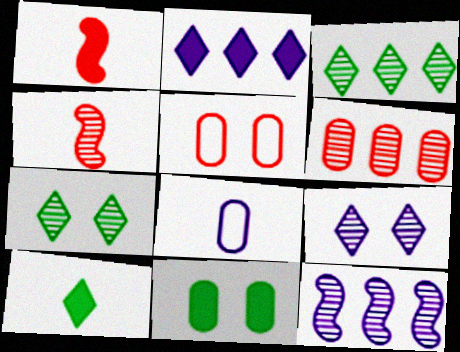[[1, 2, 11], 
[3, 6, 12], 
[4, 8, 10], 
[5, 10, 12], 
[6, 8, 11]]